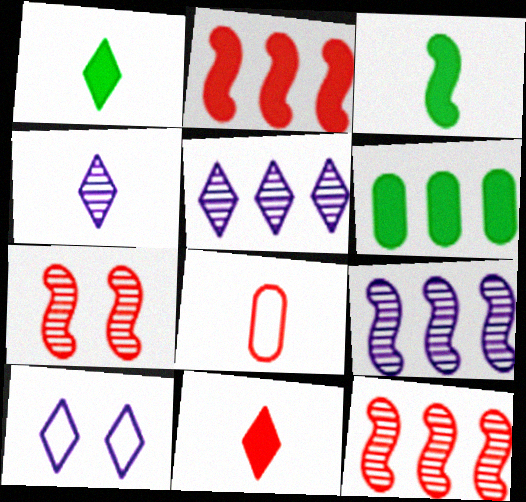[[3, 4, 8]]